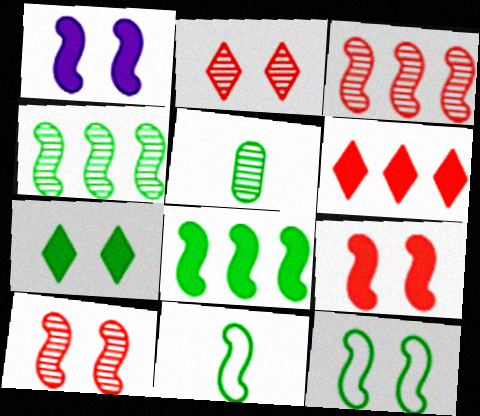[[1, 3, 11], 
[1, 10, 12]]